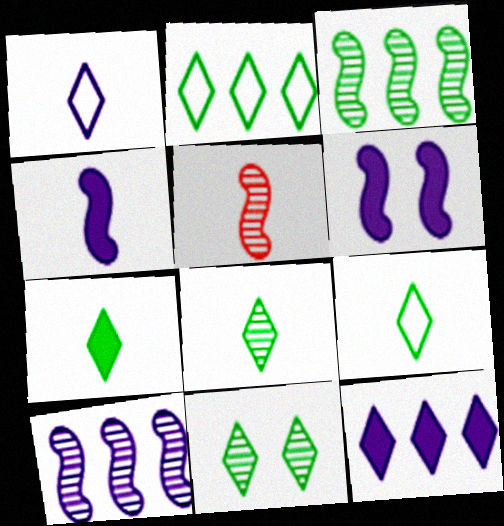[[2, 7, 11], 
[7, 8, 9]]